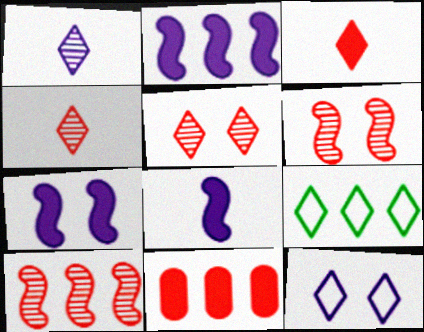[[2, 7, 8]]